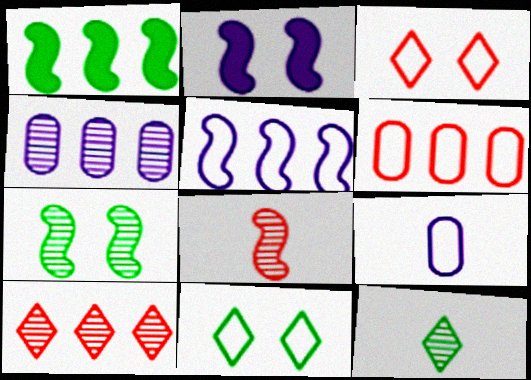[[2, 6, 12]]